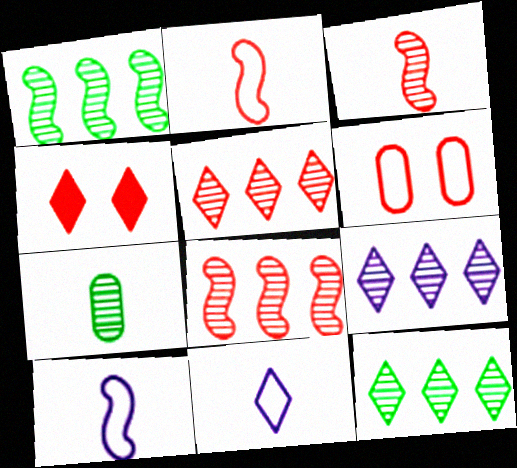[[4, 11, 12], 
[5, 9, 12]]